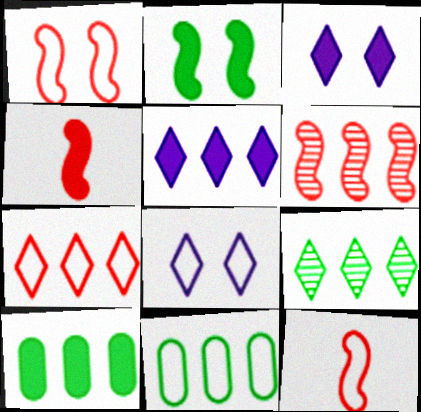[[1, 4, 6], 
[3, 4, 10], 
[5, 6, 11], 
[5, 7, 9], 
[8, 11, 12]]